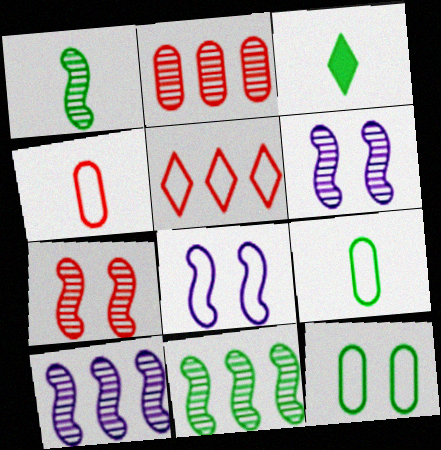[[1, 3, 9], 
[1, 7, 10], 
[2, 3, 8], 
[3, 11, 12], 
[5, 8, 9]]